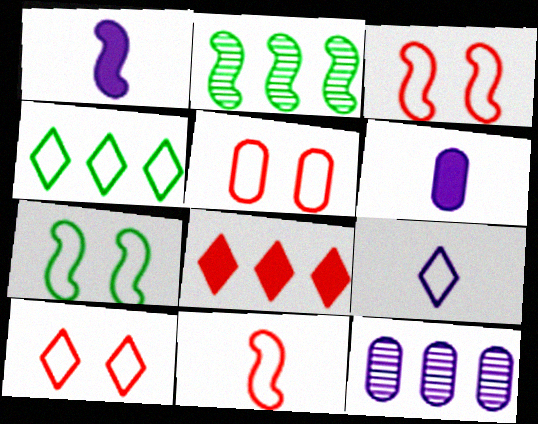[[1, 2, 3], 
[2, 6, 10], 
[3, 5, 10], 
[4, 9, 10]]